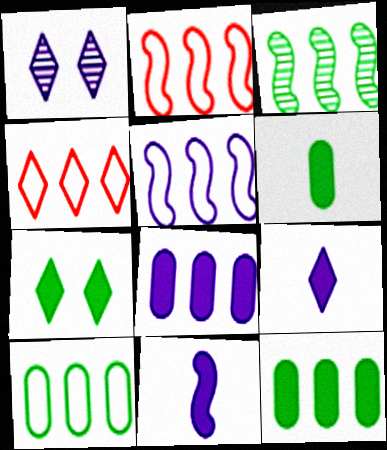[[1, 2, 6], 
[3, 4, 8], 
[4, 5, 10]]